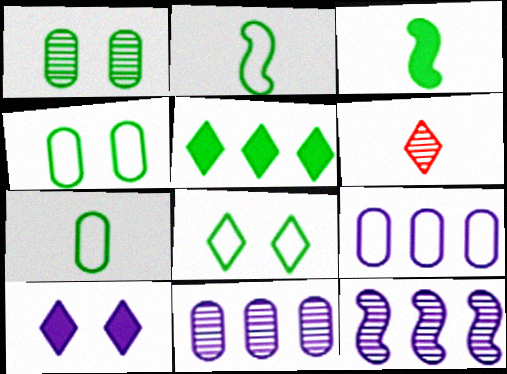[[1, 2, 5], 
[1, 6, 12]]